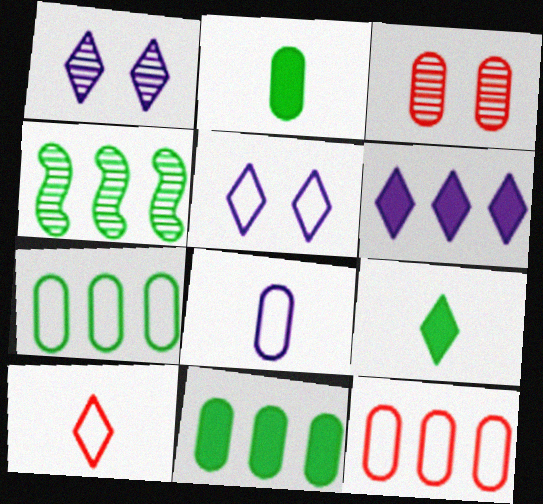[[3, 8, 11], 
[4, 6, 12]]